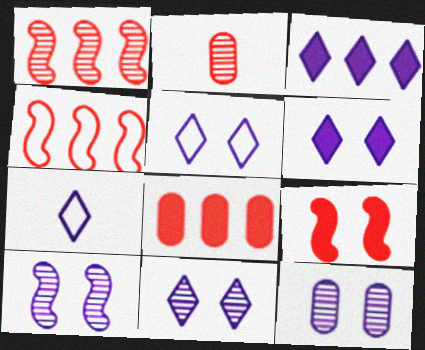[[3, 7, 11], 
[5, 6, 11], 
[10, 11, 12]]